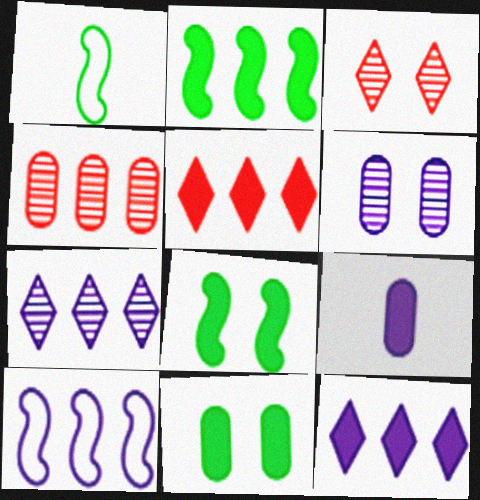[[1, 5, 6], 
[5, 8, 9]]